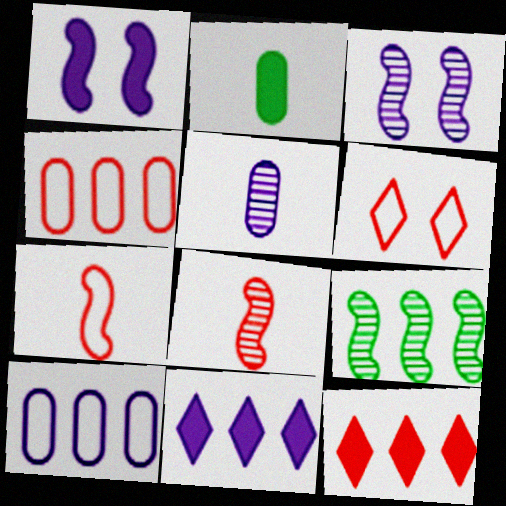[[1, 2, 12], 
[1, 7, 9], 
[3, 8, 9], 
[4, 6, 7], 
[4, 9, 11], 
[9, 10, 12]]